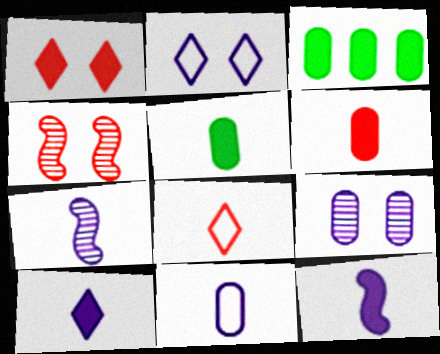[[1, 3, 12], 
[5, 7, 8], 
[7, 10, 11]]